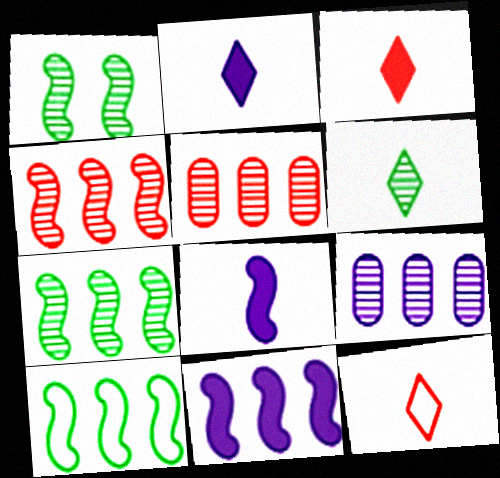[[2, 6, 12], 
[4, 10, 11]]